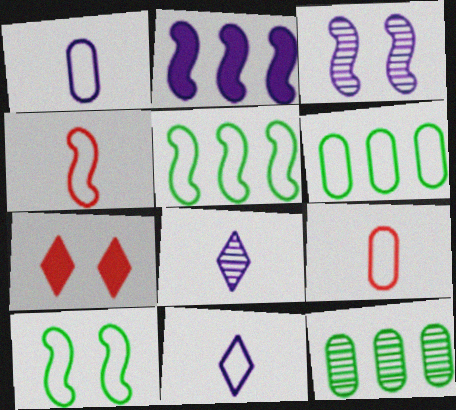[]